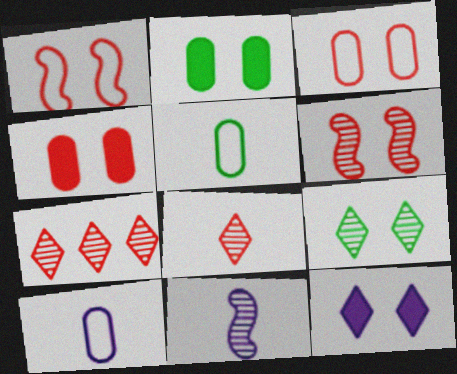[]